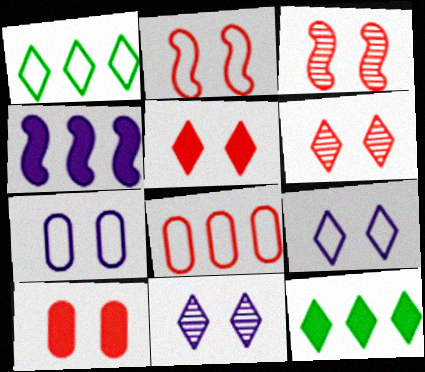[[2, 6, 10]]